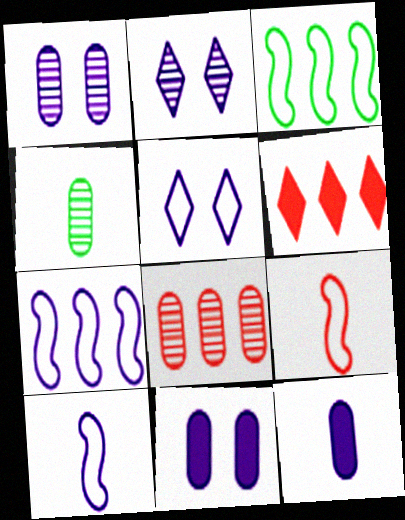[[1, 4, 8], 
[2, 7, 12]]